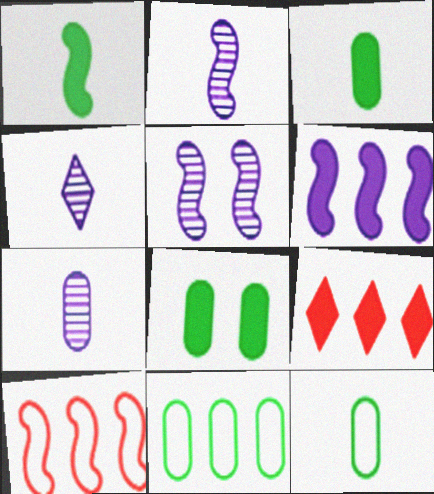[[1, 5, 10], 
[2, 4, 7], 
[4, 8, 10], 
[5, 9, 12]]